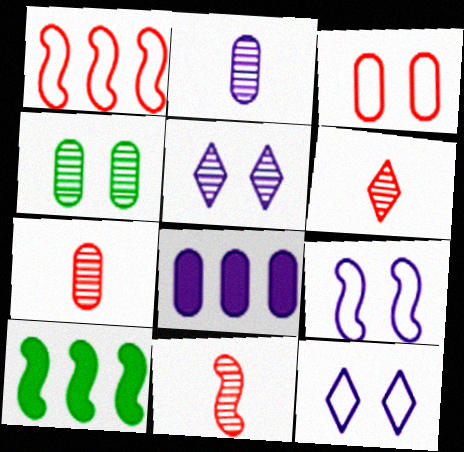[[6, 7, 11], 
[7, 10, 12], 
[9, 10, 11]]